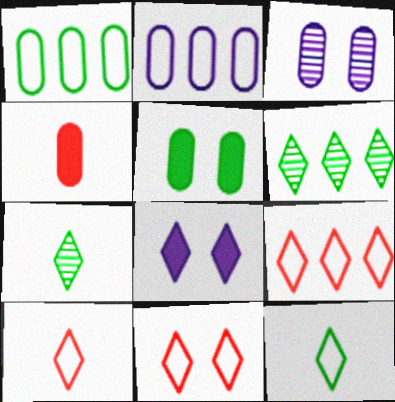[[1, 3, 4], 
[6, 8, 10], 
[7, 8, 9], 
[9, 10, 11]]